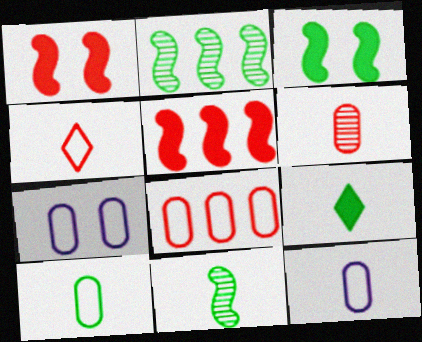[[7, 8, 10], 
[9, 10, 11]]